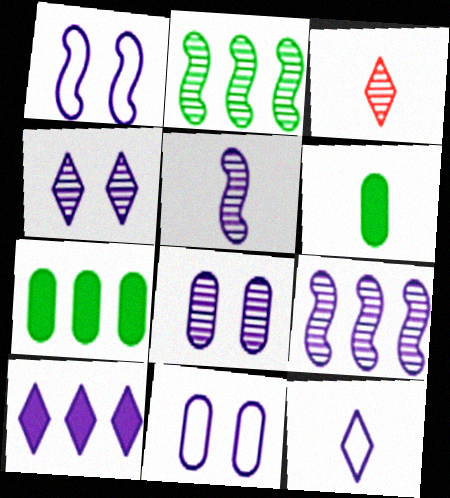[[1, 3, 7], 
[2, 3, 8], 
[4, 10, 12], 
[5, 10, 11]]